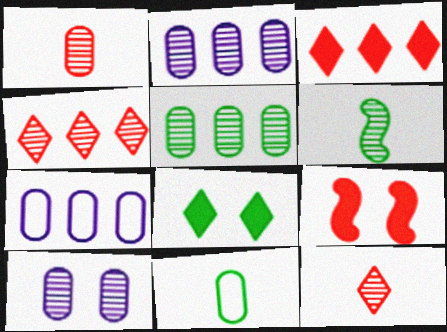[[1, 5, 10], 
[4, 6, 10]]